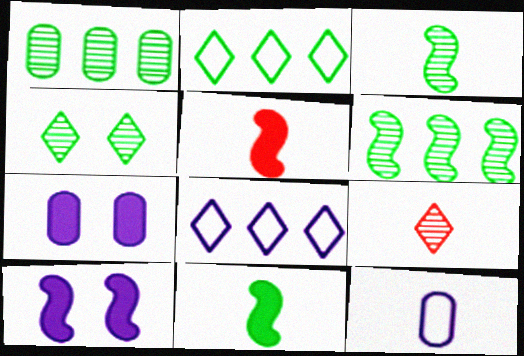[[1, 3, 4], 
[9, 11, 12]]